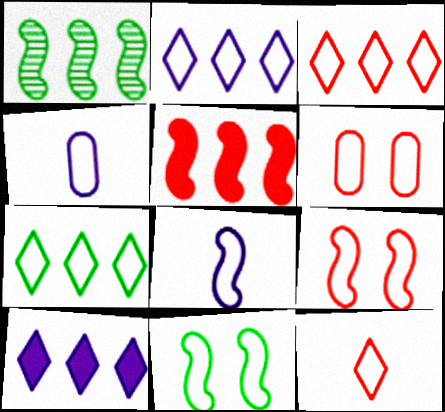[[2, 3, 7], 
[3, 4, 11], 
[4, 7, 9], 
[6, 7, 8]]